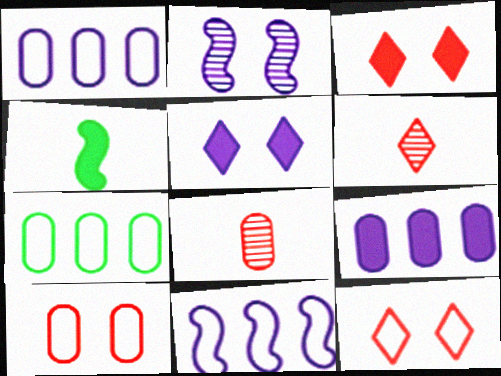[[3, 4, 9]]